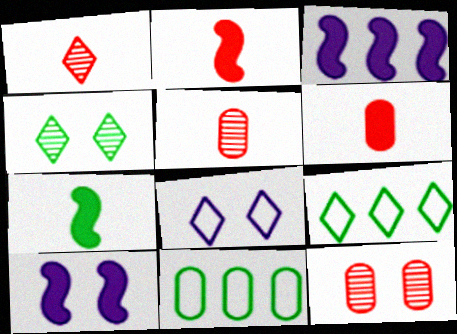[[1, 10, 11], 
[4, 7, 11], 
[5, 9, 10]]